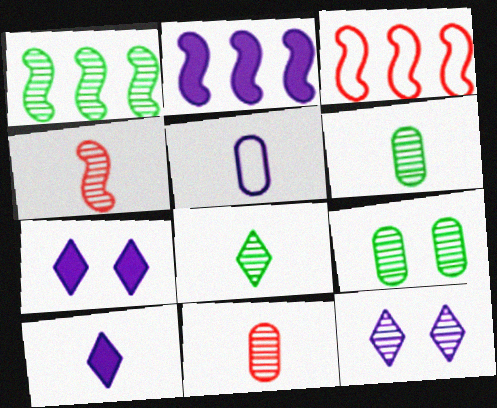[[1, 2, 3], 
[1, 8, 9], 
[1, 11, 12], 
[2, 5, 12], 
[3, 6, 7], 
[3, 9, 10]]